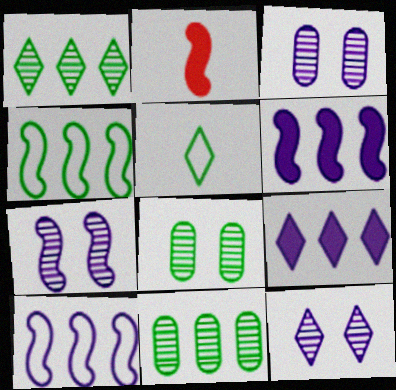[[2, 4, 7], 
[3, 7, 12]]